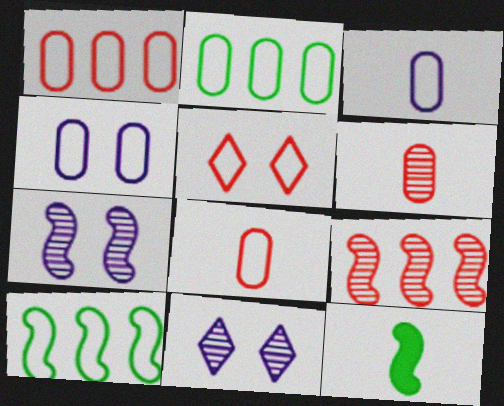[[1, 11, 12], 
[2, 4, 8], 
[3, 5, 10]]